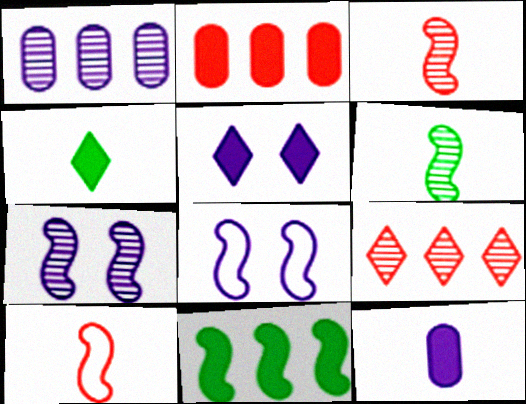[[3, 8, 11], 
[7, 10, 11]]